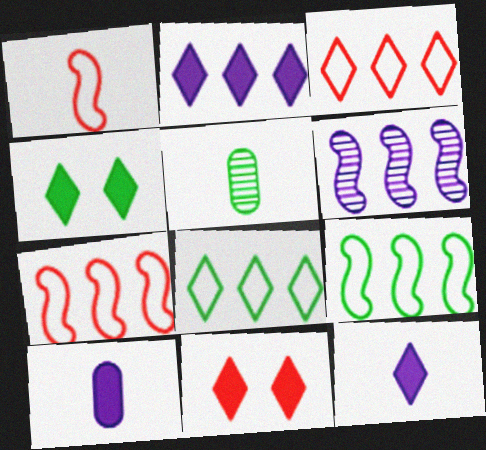[[1, 5, 12], 
[4, 5, 9]]